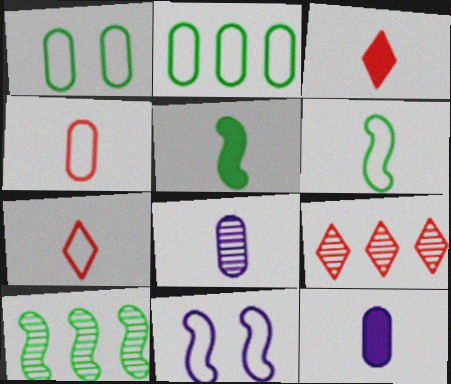[[2, 7, 11], 
[3, 5, 12], 
[3, 6, 8], 
[5, 7, 8]]